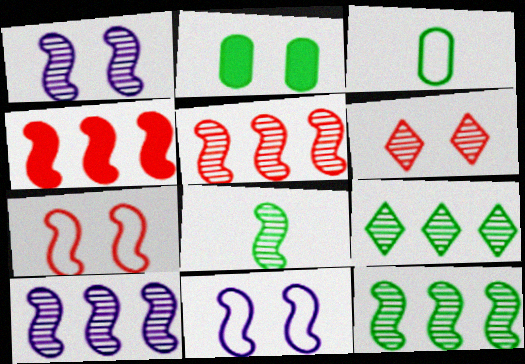[[1, 5, 8], 
[2, 6, 11], 
[4, 8, 11], 
[5, 10, 12]]